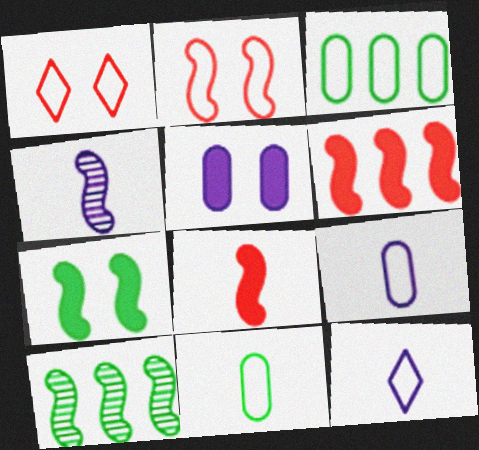[[2, 3, 12]]